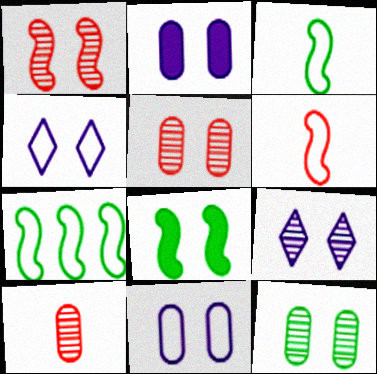[[1, 9, 12], 
[4, 5, 8]]